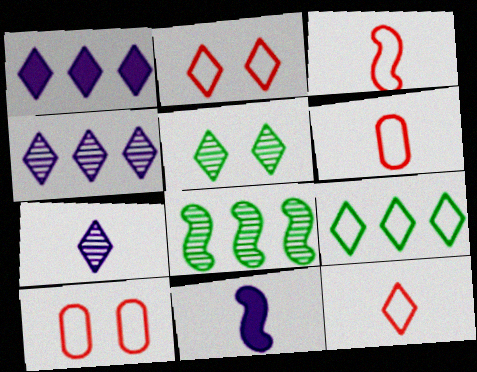[[1, 5, 12], 
[3, 6, 12]]